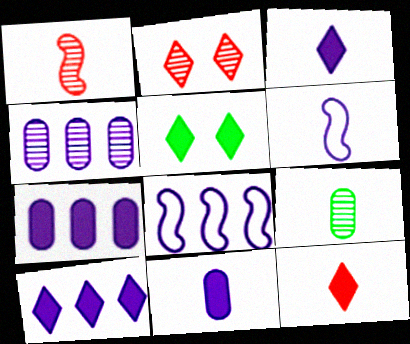[[4, 8, 10], 
[5, 10, 12], 
[6, 9, 12]]